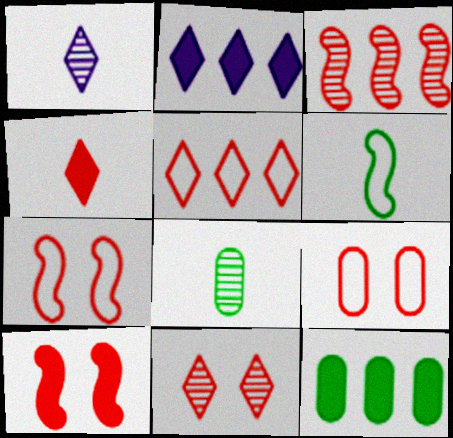[[1, 7, 12], 
[2, 7, 8], 
[3, 4, 9], 
[4, 5, 11], 
[9, 10, 11]]